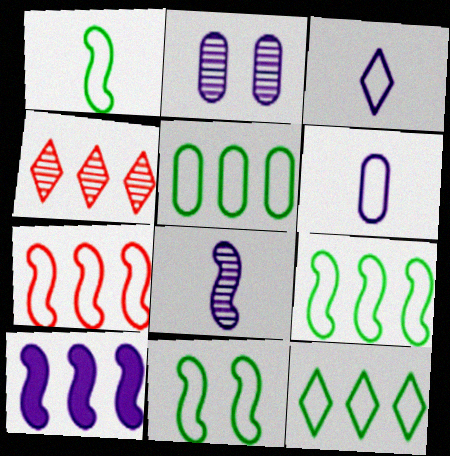[[1, 9, 11], 
[2, 3, 10], 
[4, 5, 10], 
[5, 9, 12]]